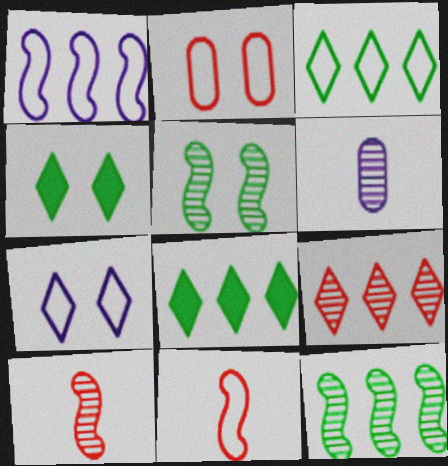[[5, 6, 9]]